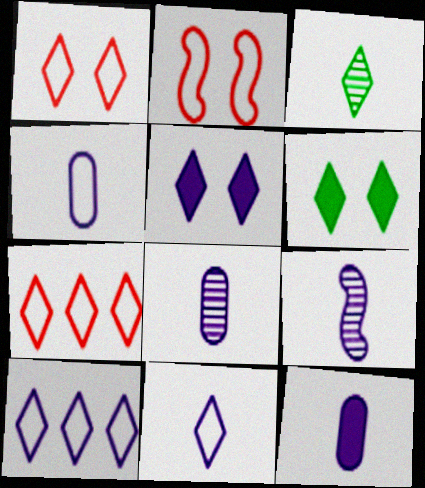[[3, 5, 7], 
[4, 8, 12], 
[9, 11, 12]]